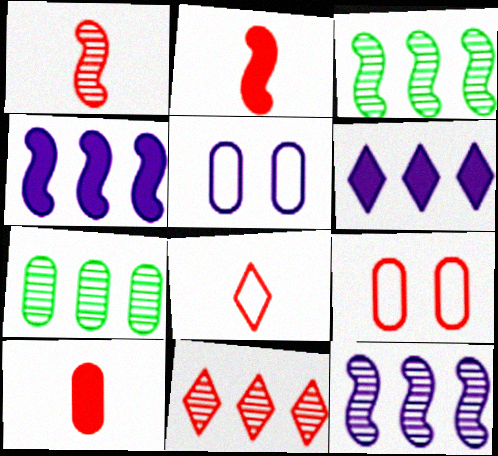[[1, 8, 10], 
[2, 9, 11], 
[5, 7, 10], 
[7, 11, 12]]